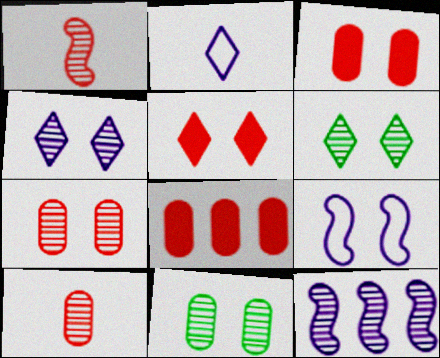[[3, 6, 9], 
[5, 9, 11], 
[6, 10, 12]]